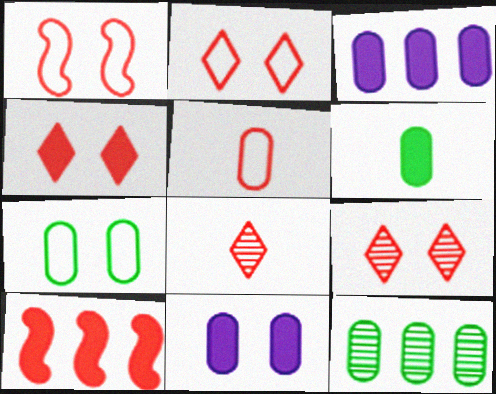[[2, 4, 9], 
[5, 9, 10], 
[5, 11, 12], 
[6, 7, 12]]